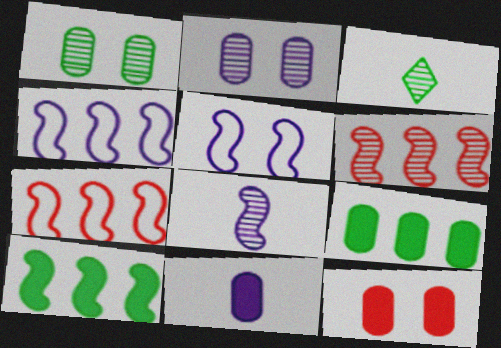[[2, 3, 6], 
[3, 4, 12], 
[4, 6, 10], 
[9, 11, 12]]